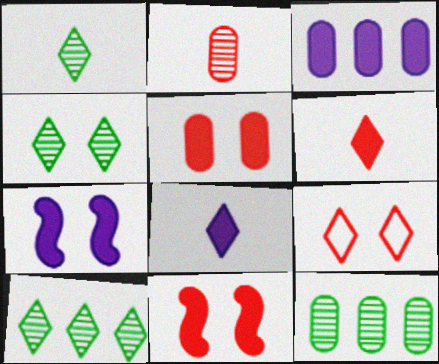[[1, 4, 10], 
[3, 7, 8], 
[8, 9, 10]]